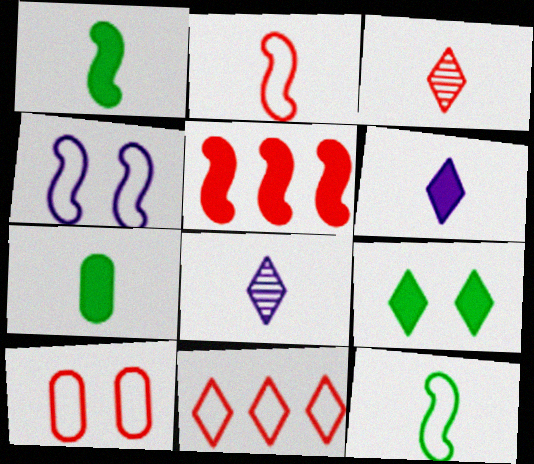[[2, 7, 8], 
[2, 10, 11], 
[3, 5, 10], 
[8, 9, 11]]